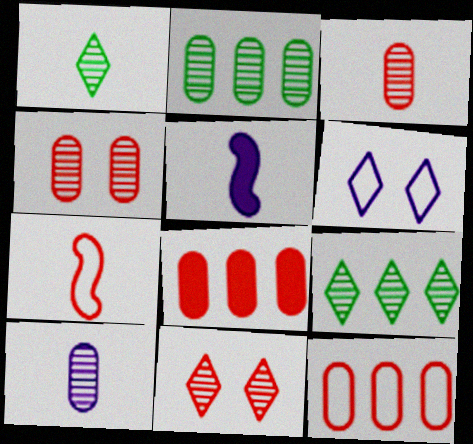[[2, 4, 10], 
[7, 8, 11]]